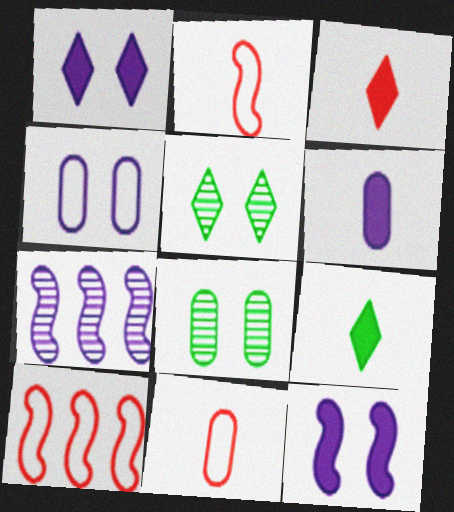[[5, 6, 10]]